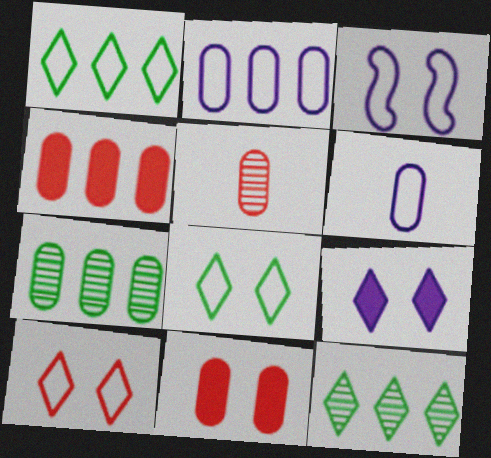[[2, 4, 7], 
[6, 7, 11]]